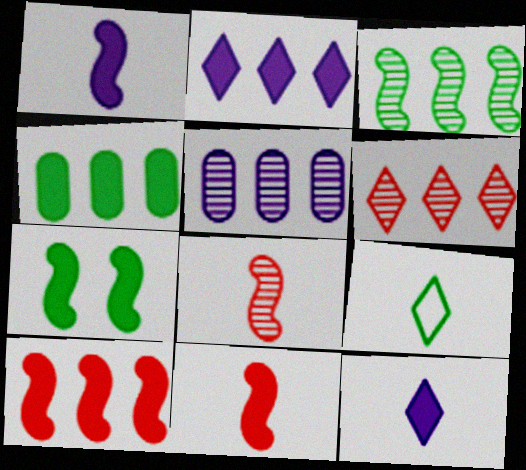[[1, 7, 10], 
[2, 4, 10], 
[3, 5, 6]]